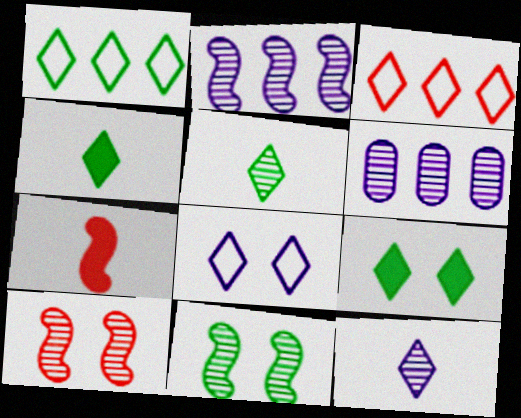[[1, 5, 9], 
[3, 9, 12], 
[5, 6, 10]]